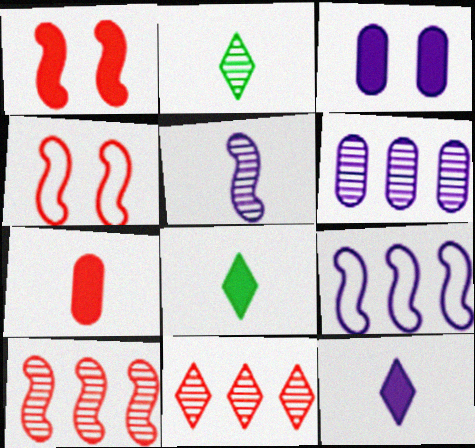[[4, 6, 8], 
[4, 7, 11]]